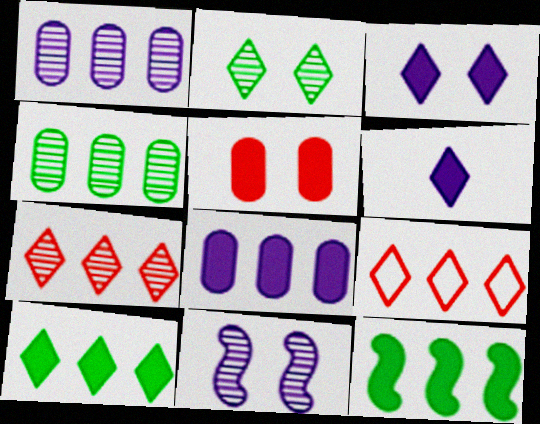[[1, 9, 12], 
[2, 6, 9], 
[5, 6, 12]]